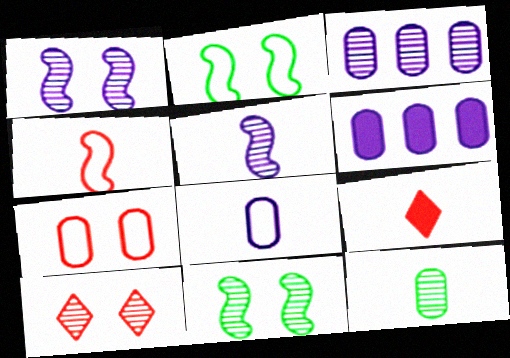[[2, 3, 9], 
[6, 7, 12]]